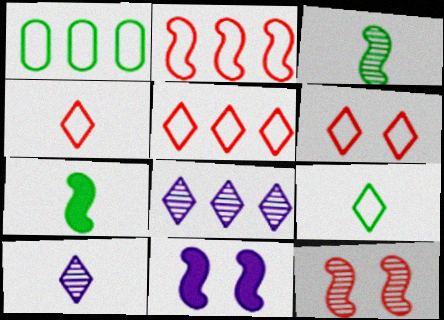[[2, 3, 11], 
[4, 5, 6]]